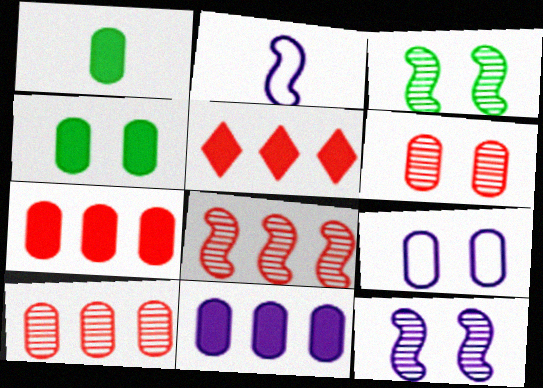[[1, 9, 10], 
[4, 6, 9]]